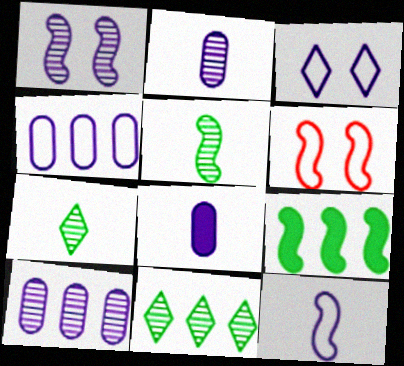[[3, 4, 12], 
[6, 8, 11]]